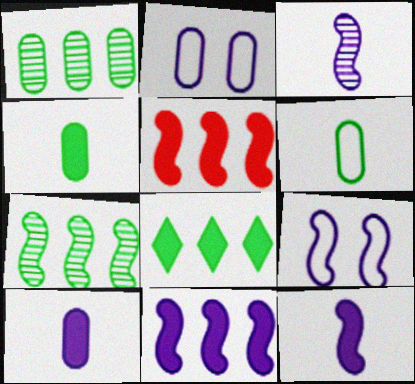[[3, 9, 11]]